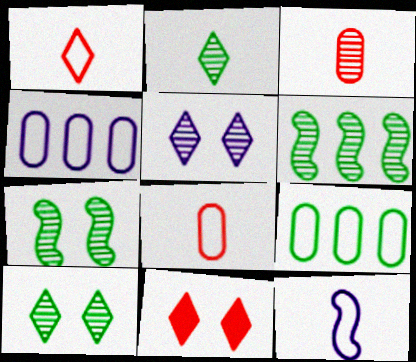[[3, 5, 6]]